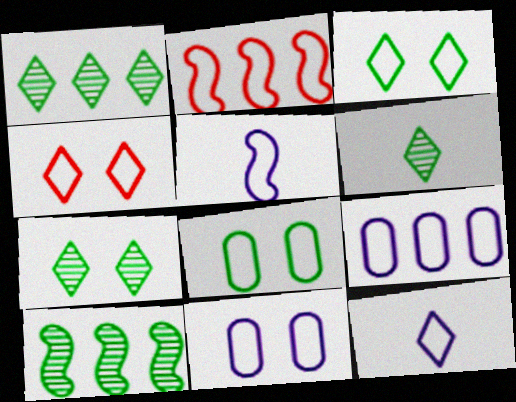[[1, 6, 7], 
[2, 8, 12]]